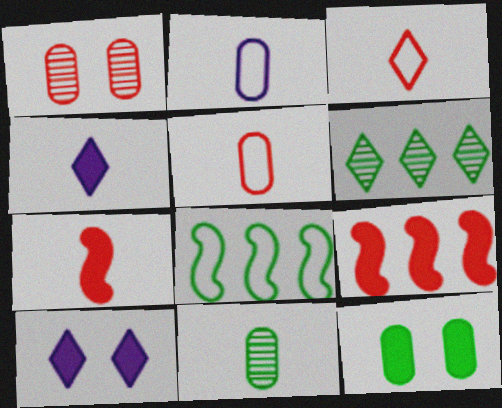[[1, 3, 9], 
[1, 4, 8], 
[3, 6, 10], 
[4, 9, 12]]